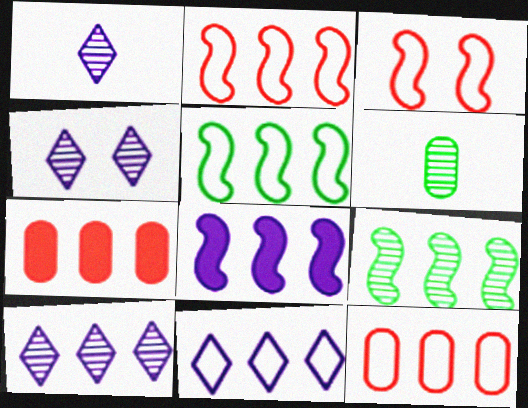[[1, 4, 10], 
[2, 8, 9], 
[5, 7, 10], 
[5, 11, 12], 
[7, 9, 11]]